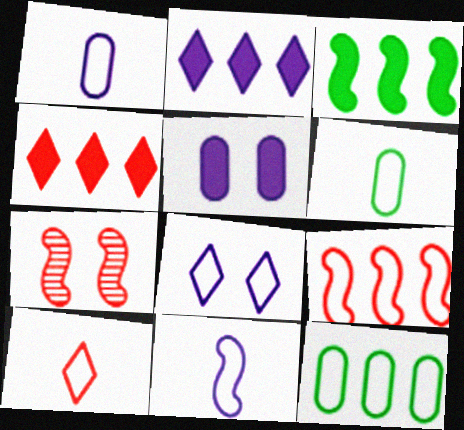[[2, 6, 7], 
[3, 7, 11], 
[6, 8, 9], 
[6, 10, 11]]